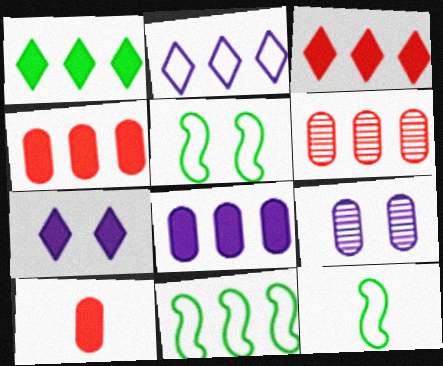[[3, 9, 12], 
[5, 11, 12], 
[6, 7, 12]]